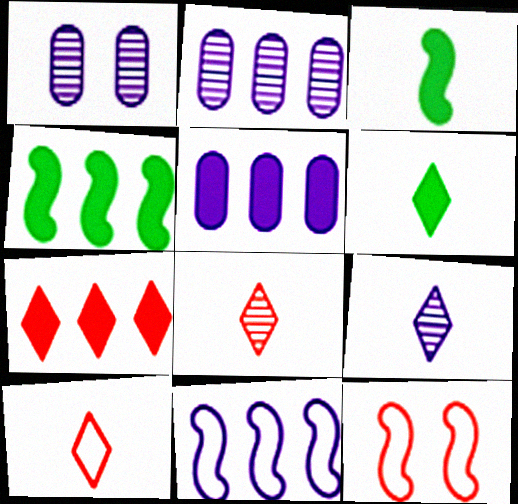[[1, 4, 10], 
[2, 6, 12], 
[4, 5, 7], 
[6, 9, 10]]